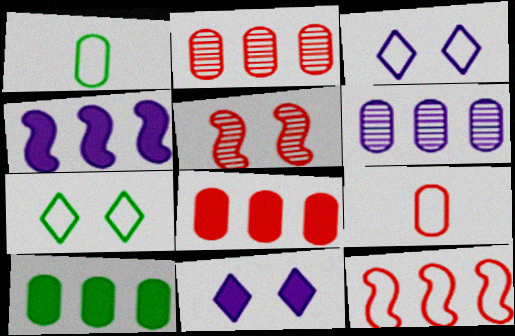[[1, 3, 12]]